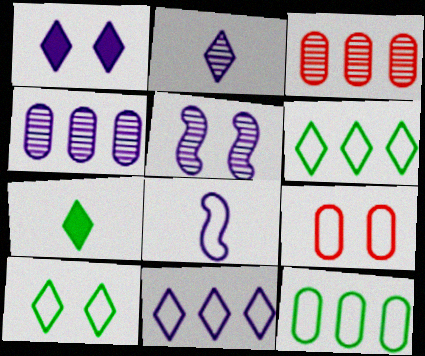[[1, 2, 11], 
[1, 4, 8], 
[2, 4, 5], 
[6, 8, 9]]